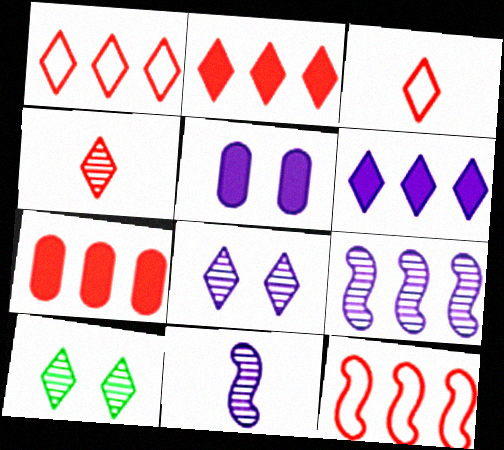[[3, 6, 10]]